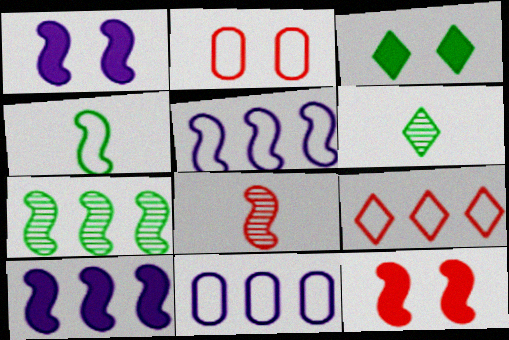[[2, 6, 10], 
[3, 8, 11], 
[6, 11, 12]]